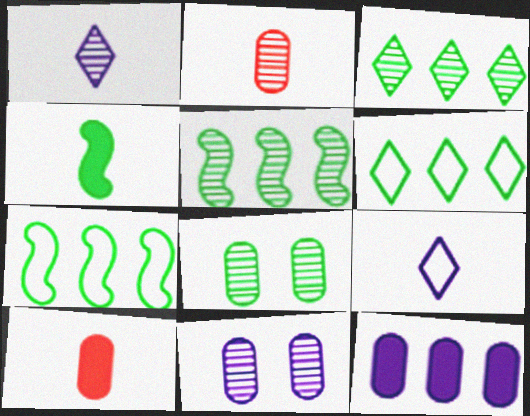[[2, 4, 9], 
[4, 6, 8]]